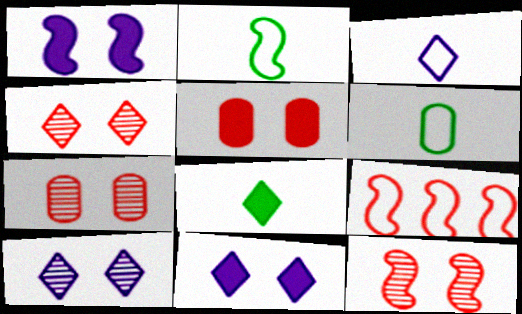[[4, 7, 12]]